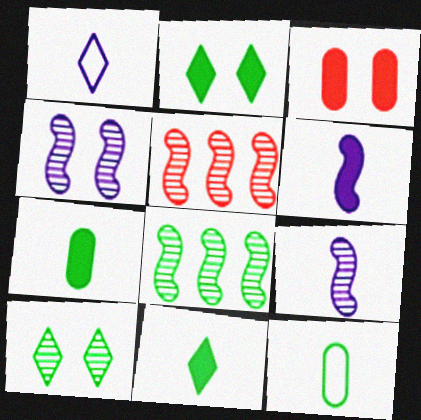[[1, 3, 8], 
[2, 8, 12]]